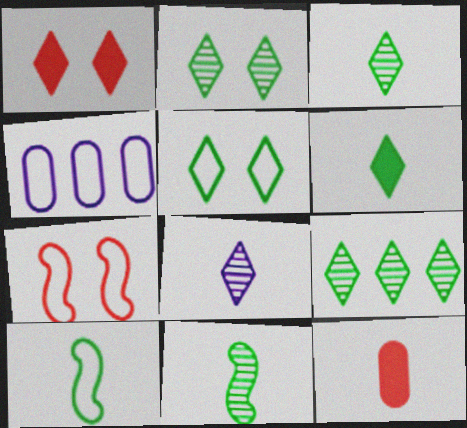[[1, 4, 11], 
[2, 3, 9], 
[5, 6, 9], 
[8, 10, 12]]